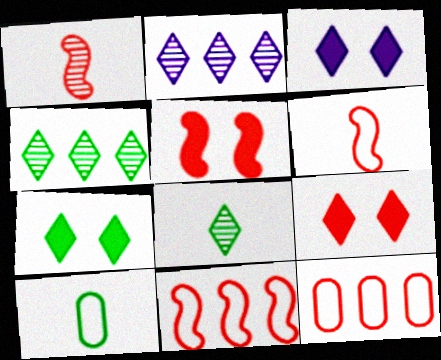[[1, 5, 11], 
[1, 9, 12], 
[2, 5, 10], 
[3, 7, 9]]